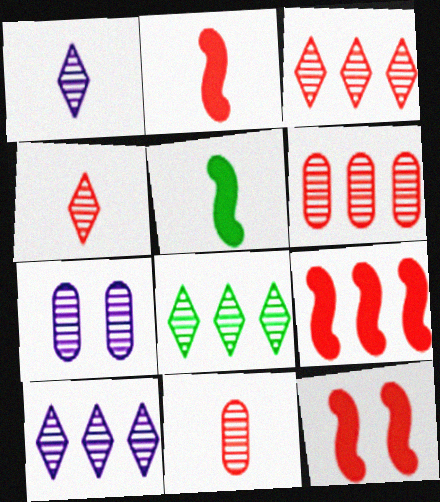[[2, 9, 12], 
[3, 8, 10]]